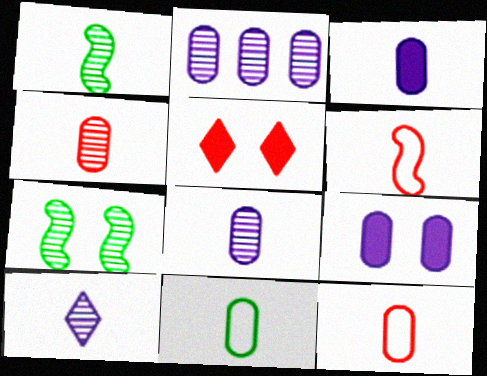[[1, 4, 10], 
[3, 4, 11]]